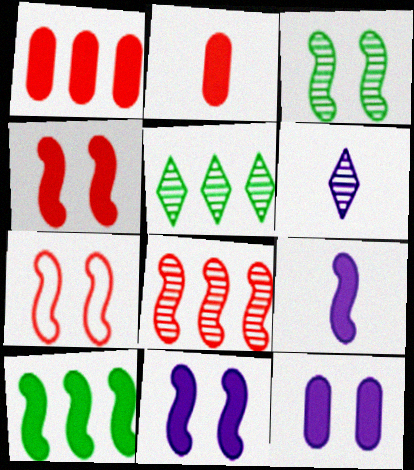[[3, 7, 11], 
[4, 9, 10]]